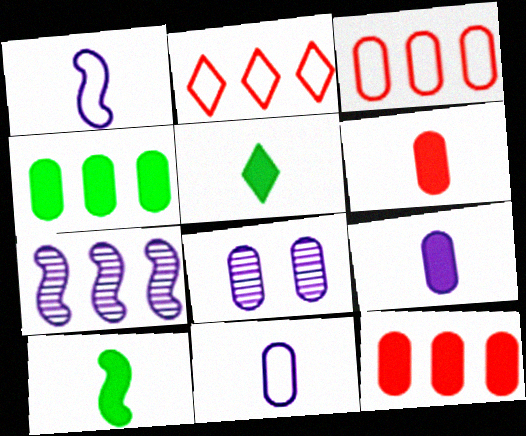[[2, 4, 7], 
[2, 8, 10]]